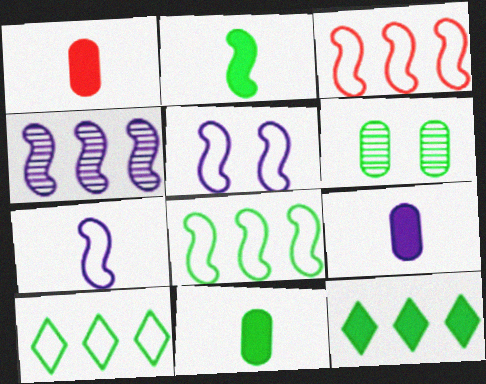[[1, 9, 11], 
[2, 6, 10]]